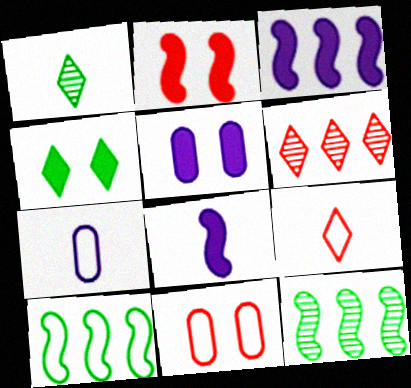[[1, 3, 11], 
[2, 4, 5], 
[5, 9, 12]]